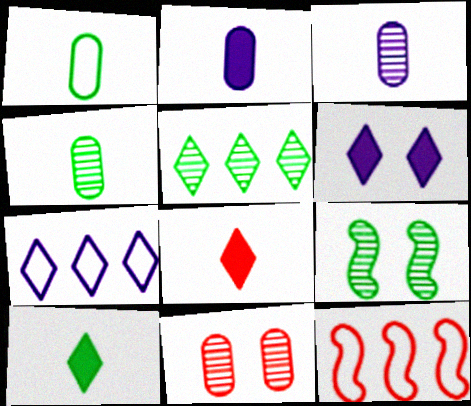[[4, 5, 9], 
[4, 6, 12], 
[8, 11, 12]]